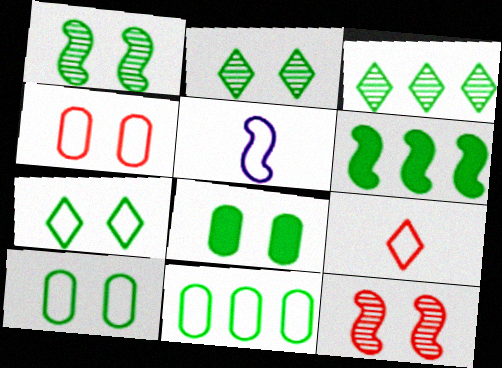[[1, 7, 8], 
[3, 6, 11], 
[5, 6, 12]]